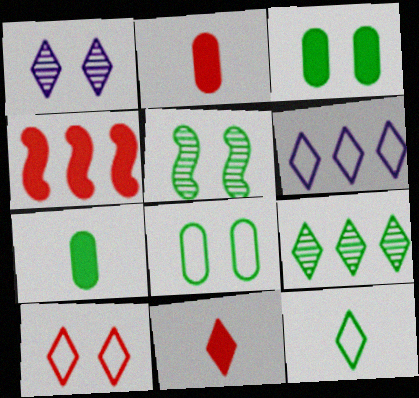[[2, 5, 6], 
[6, 10, 12]]